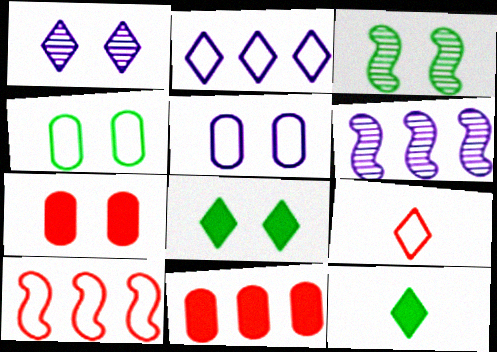[[3, 4, 8]]